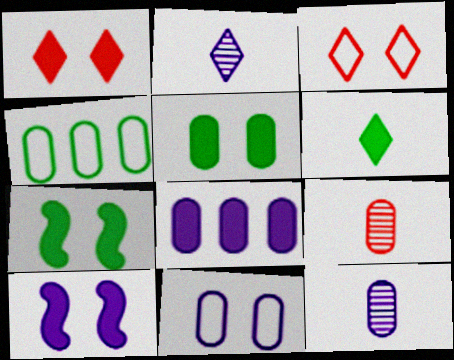[[1, 5, 10], 
[8, 11, 12]]